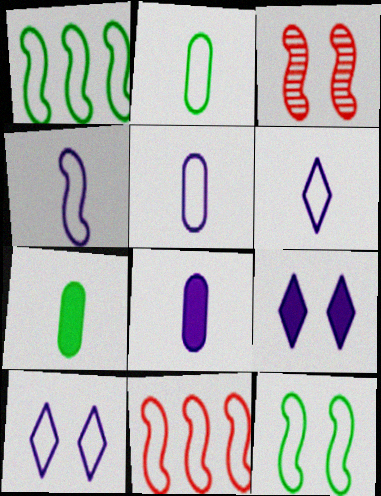[[2, 10, 11], 
[4, 5, 6], 
[4, 11, 12]]